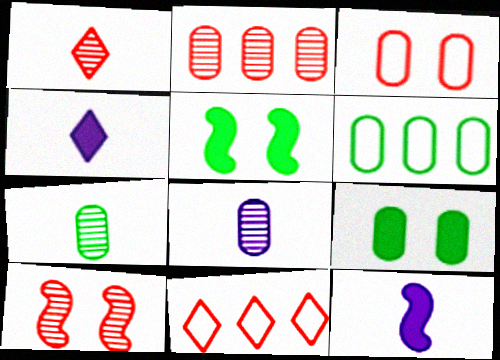[[1, 2, 10], 
[4, 6, 10], 
[5, 8, 11], 
[6, 7, 9]]